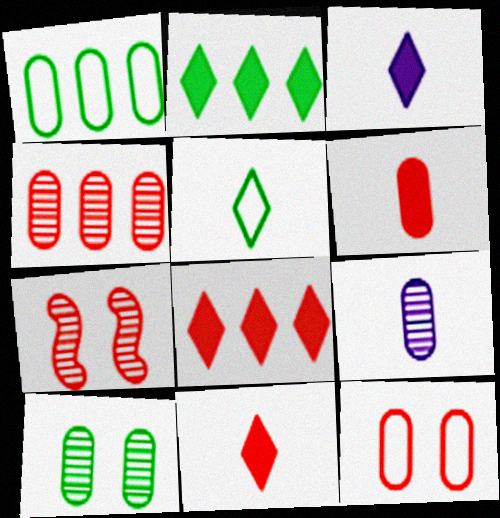[[1, 3, 7], 
[4, 6, 12], 
[4, 9, 10]]